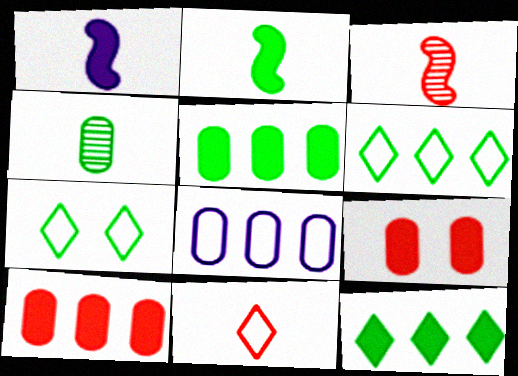[[1, 4, 11], 
[1, 9, 12], 
[4, 8, 9]]